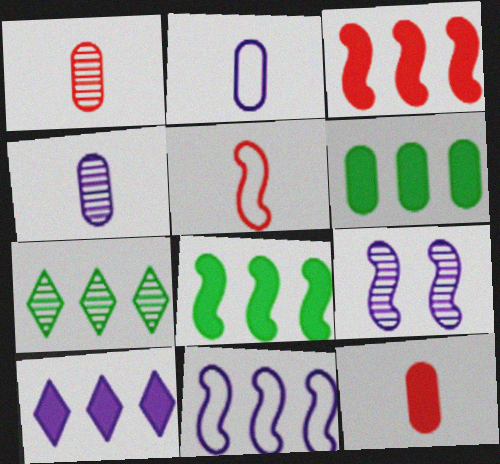[[1, 7, 9], 
[2, 9, 10], 
[3, 6, 10], 
[5, 8, 9]]